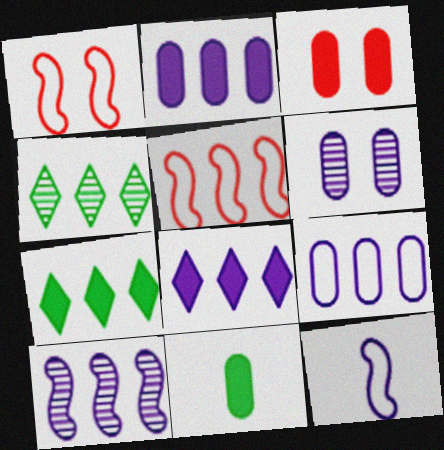[[2, 3, 11], 
[2, 4, 5], 
[3, 4, 12], 
[6, 8, 12], 
[8, 9, 10]]